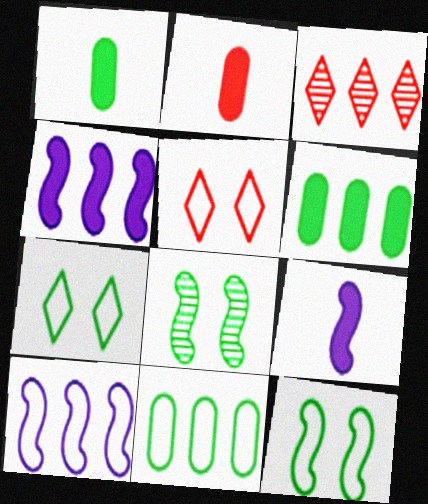[[3, 4, 11], 
[3, 6, 10]]